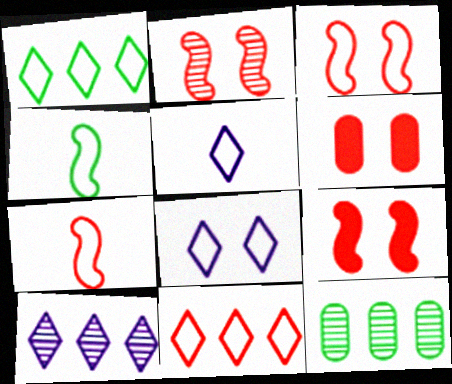[[2, 3, 9], 
[4, 6, 10], 
[5, 9, 12]]